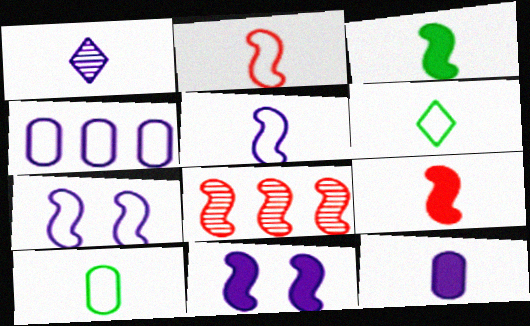[[1, 4, 11], 
[1, 5, 12], 
[1, 9, 10], 
[3, 7, 8]]